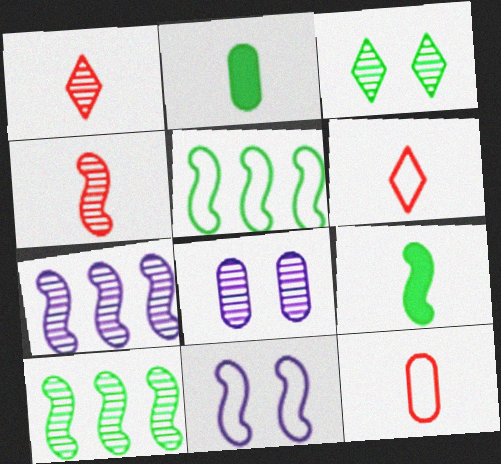[[1, 8, 10], 
[2, 3, 5]]